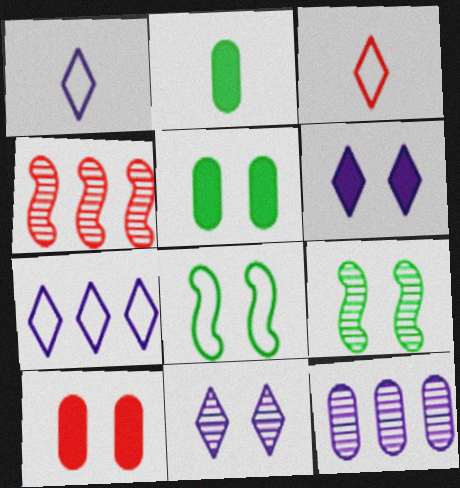[[1, 4, 5], 
[3, 4, 10], 
[8, 10, 11]]